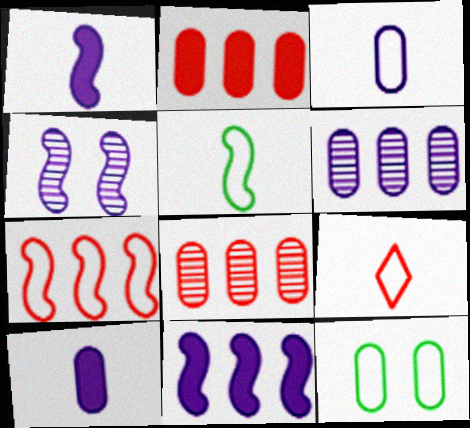[[3, 5, 9], 
[8, 10, 12]]